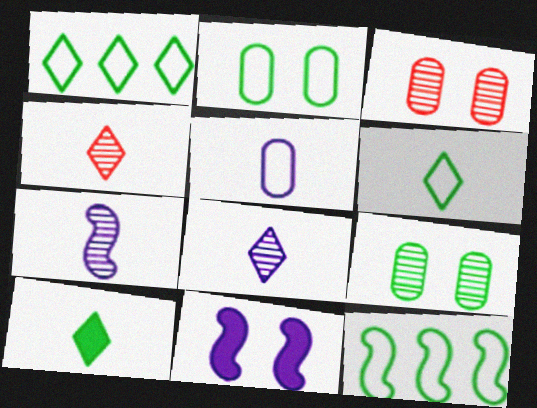[[2, 6, 12], 
[9, 10, 12]]